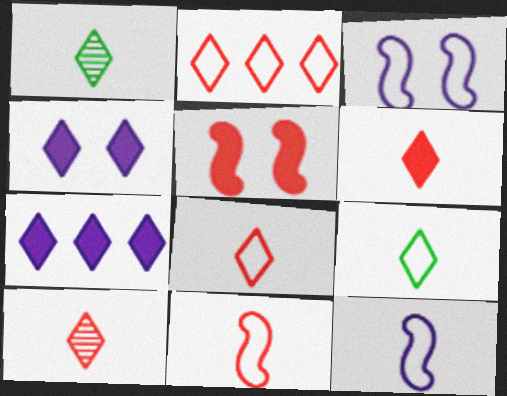[[1, 2, 4], 
[6, 8, 10]]